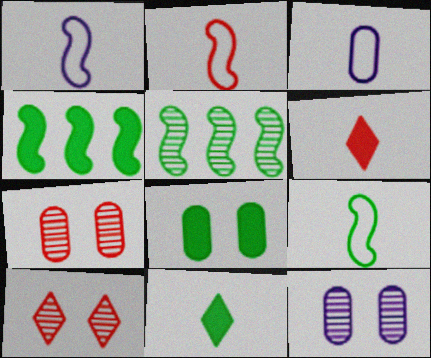[[1, 2, 9], 
[3, 4, 10], 
[4, 8, 11]]